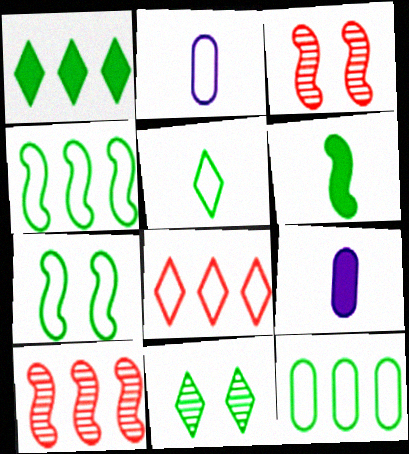[[1, 2, 3], 
[1, 5, 11], 
[2, 7, 8], 
[5, 7, 12], 
[6, 11, 12]]